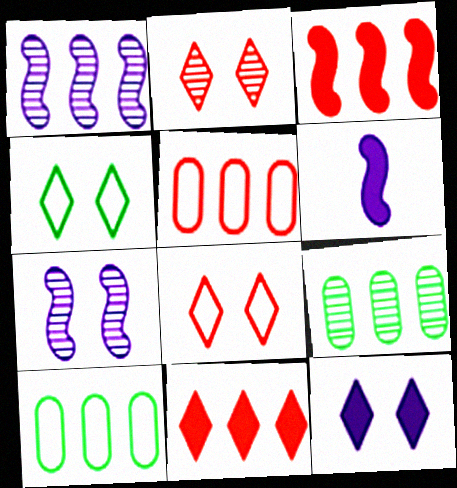[[1, 10, 11], 
[2, 4, 12], 
[2, 6, 10], 
[6, 8, 9]]